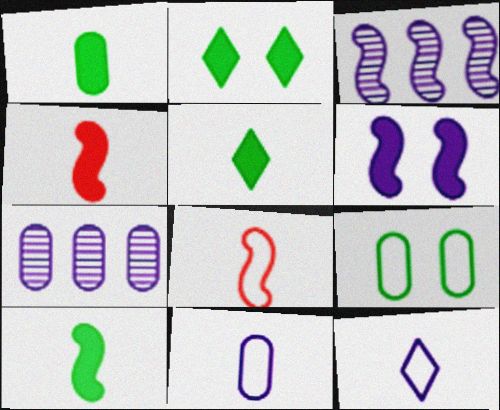[[1, 5, 10], 
[2, 7, 8], 
[6, 7, 12]]